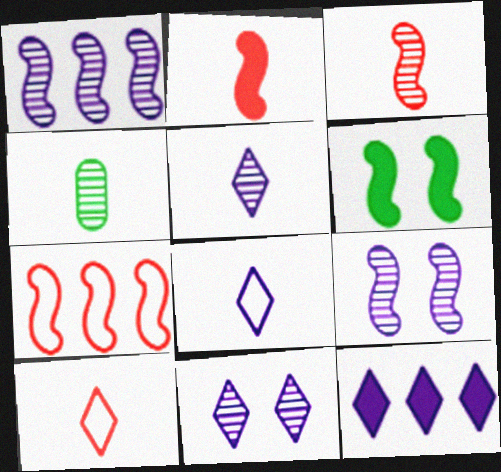[[2, 4, 8], 
[3, 4, 5], 
[8, 11, 12]]